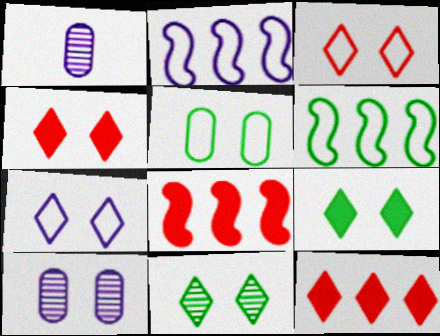[[1, 4, 6], 
[4, 7, 11]]